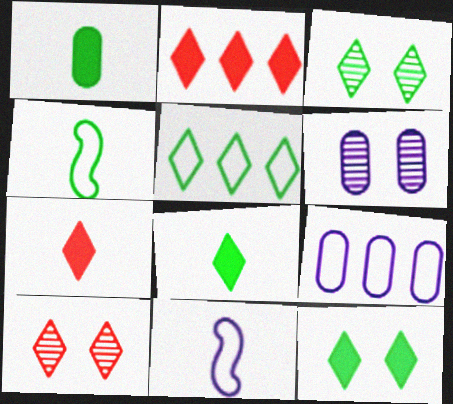[[2, 4, 6], 
[3, 5, 8]]